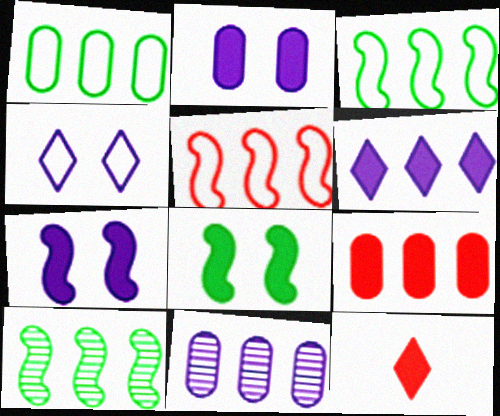[[1, 9, 11]]